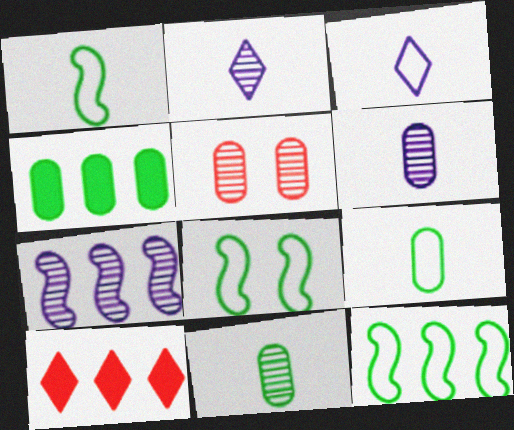[[1, 8, 12], 
[6, 8, 10]]